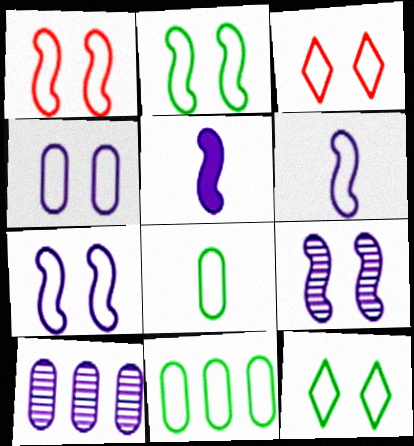[[1, 2, 7], 
[1, 4, 12], 
[2, 3, 4], 
[3, 6, 11]]